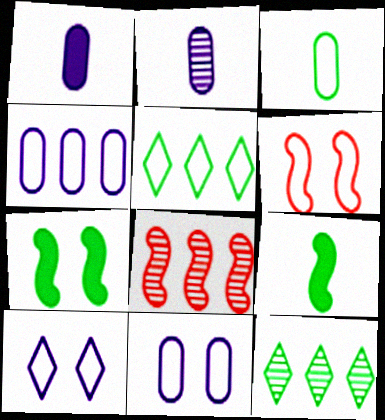[[1, 6, 12], 
[3, 7, 12]]